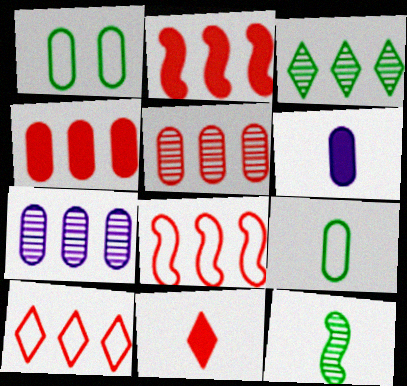[[1, 5, 6], 
[2, 5, 10]]